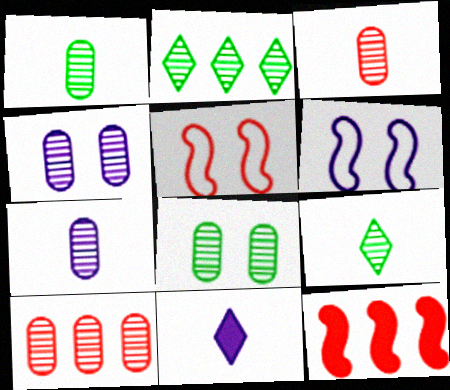[[1, 3, 7], 
[1, 4, 10], 
[7, 8, 10]]